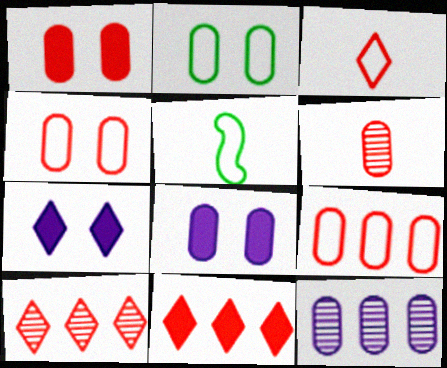[[1, 6, 9], 
[5, 8, 10]]